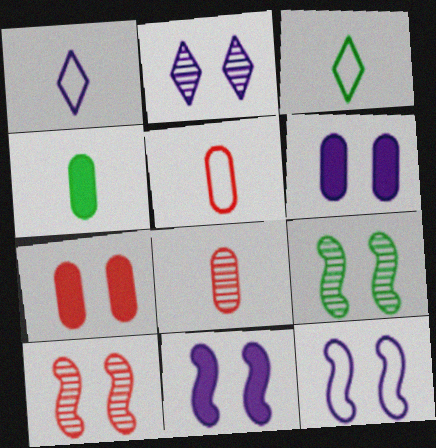[[2, 6, 12]]